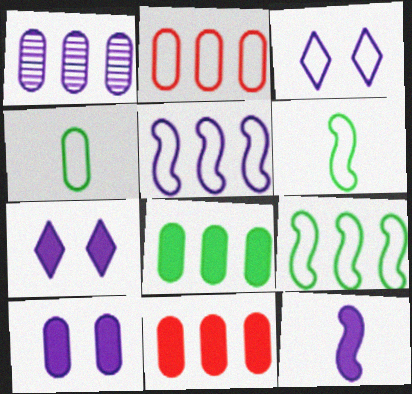[[1, 2, 8], 
[1, 3, 12], 
[2, 3, 6]]